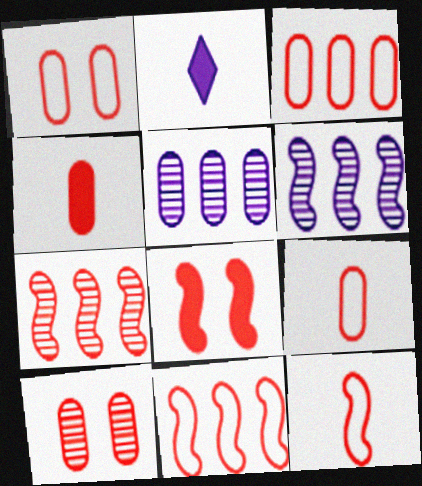[[1, 3, 9], 
[3, 4, 10], 
[7, 8, 12]]